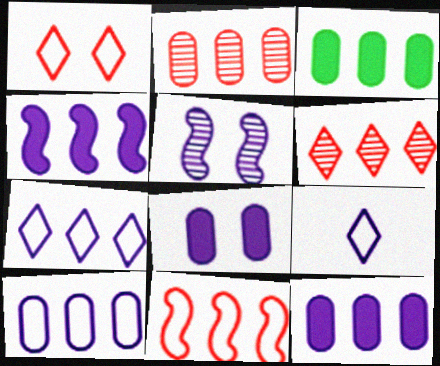[[2, 3, 10], 
[5, 9, 12]]